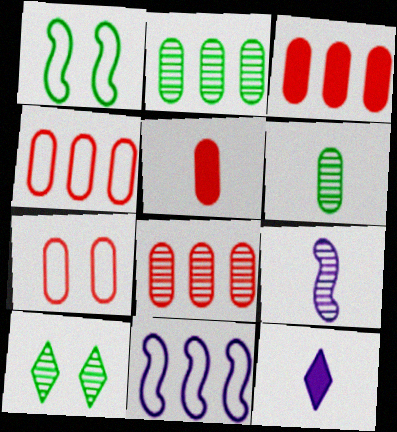[[1, 8, 12], 
[3, 4, 8], 
[5, 7, 8], 
[5, 10, 11], 
[8, 9, 10]]